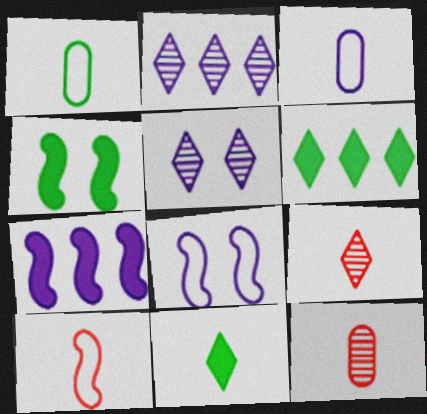[[3, 5, 7], 
[6, 8, 12]]